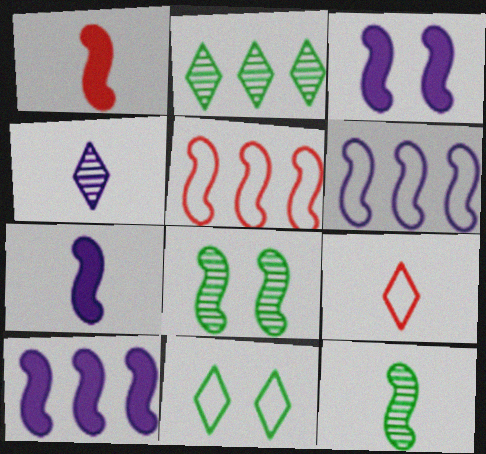[[1, 6, 8], 
[3, 5, 12], 
[3, 7, 10], 
[5, 7, 8]]